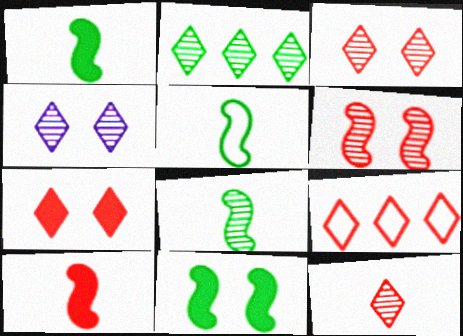[[1, 5, 8], 
[2, 4, 12], 
[7, 9, 12]]